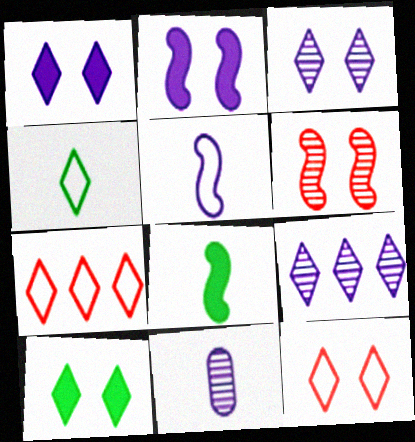[[3, 10, 12]]